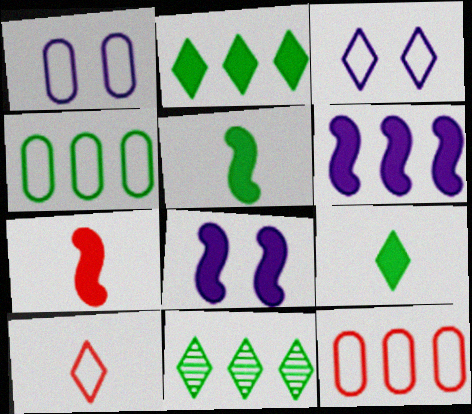[[1, 7, 11], 
[6, 11, 12]]